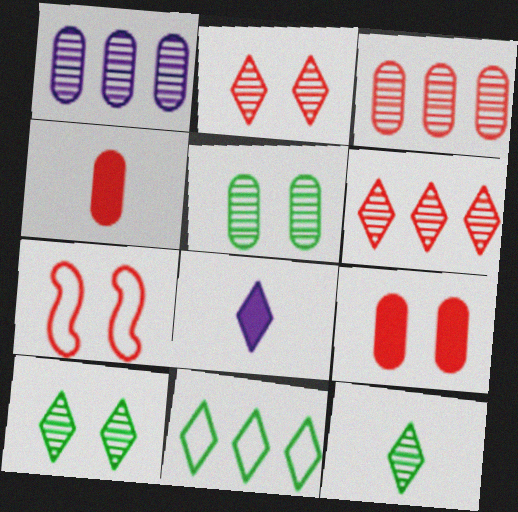[[2, 7, 9], 
[2, 8, 11], 
[4, 6, 7]]